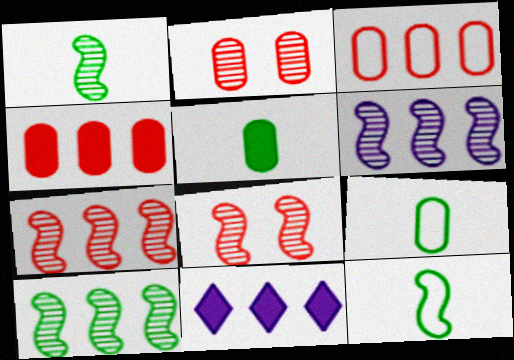[[1, 6, 8], 
[2, 11, 12], 
[3, 10, 11], 
[6, 7, 10], 
[8, 9, 11]]